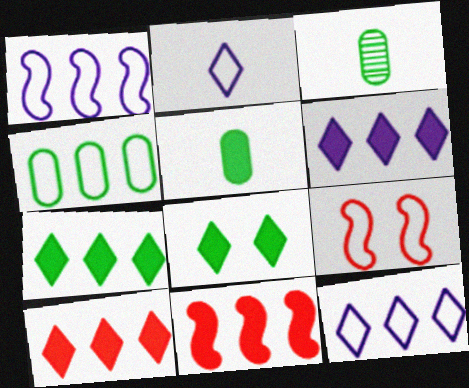[[2, 4, 9], 
[3, 6, 9], 
[6, 7, 10]]